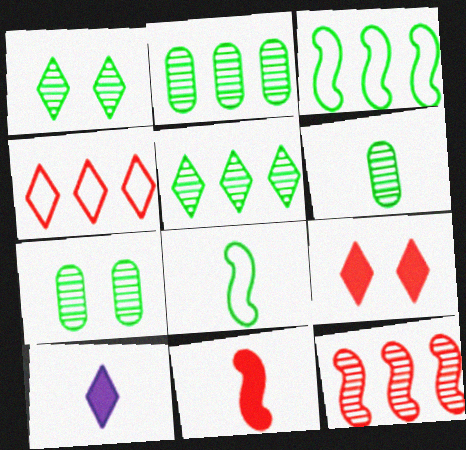[[1, 4, 10], 
[2, 6, 7]]